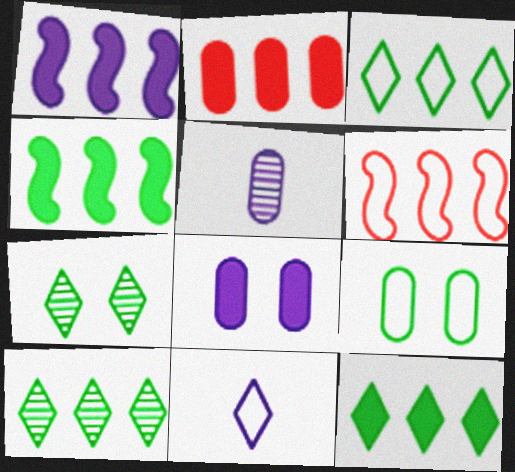[[1, 2, 12], 
[2, 5, 9], 
[3, 10, 12], 
[6, 9, 11]]